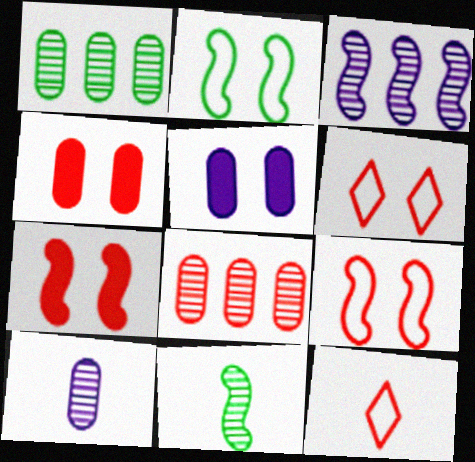[[7, 8, 12]]